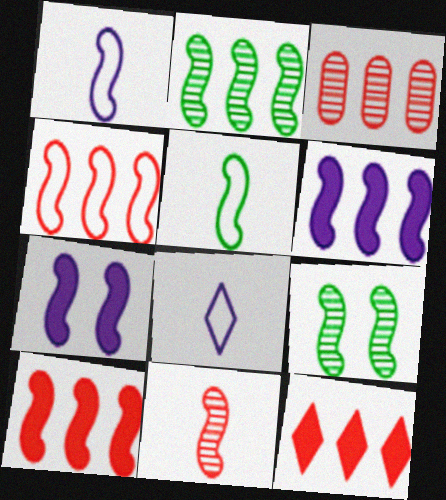[[1, 9, 10], 
[2, 4, 6], 
[3, 4, 12]]